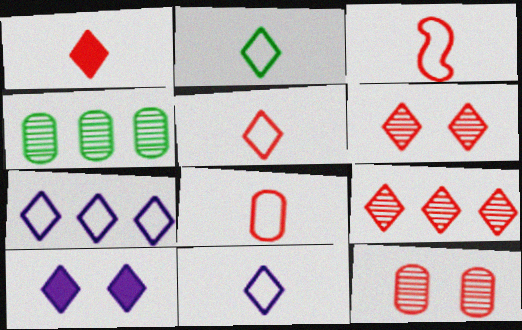[[2, 5, 11], 
[2, 9, 10], 
[3, 4, 10], 
[3, 5, 8]]